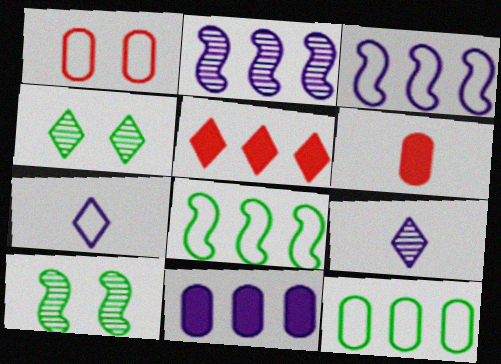[[1, 7, 8], 
[2, 5, 12], 
[3, 4, 6], 
[4, 5, 7]]